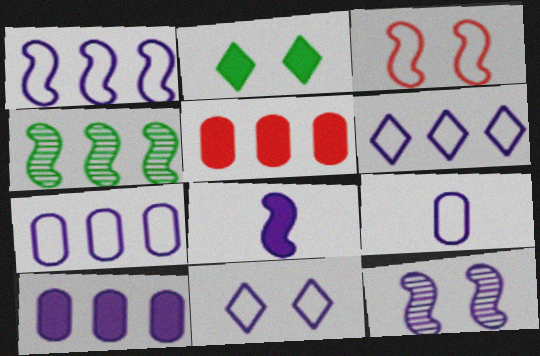[[1, 6, 7], 
[1, 8, 12], 
[1, 9, 11], 
[2, 5, 8], 
[3, 4, 8], 
[4, 5, 6]]